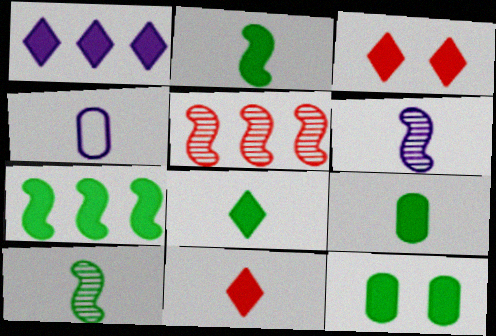[[1, 3, 8], 
[2, 8, 9], 
[4, 10, 11], 
[7, 8, 12]]